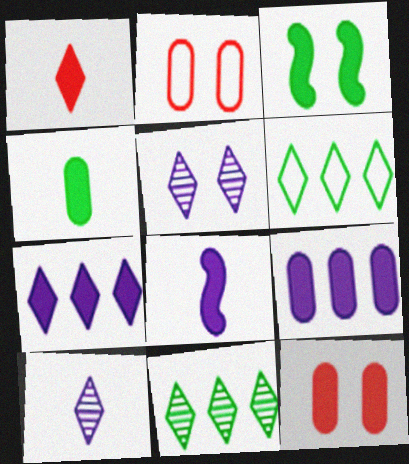[[1, 3, 9], 
[1, 4, 8], 
[1, 5, 6], 
[2, 3, 5], 
[2, 8, 11], 
[4, 9, 12]]